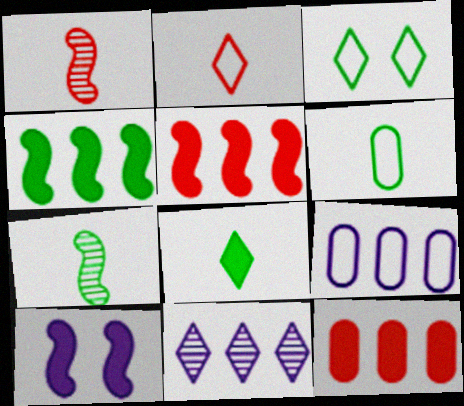[[6, 7, 8], 
[8, 10, 12]]